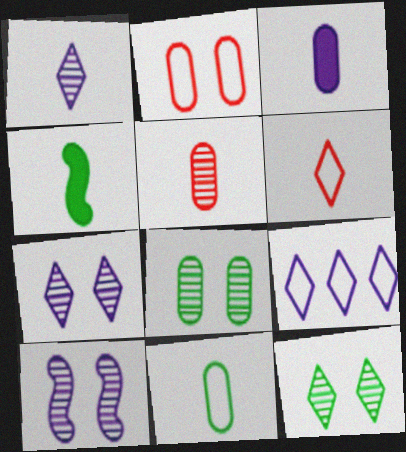[[3, 5, 11], 
[3, 9, 10]]